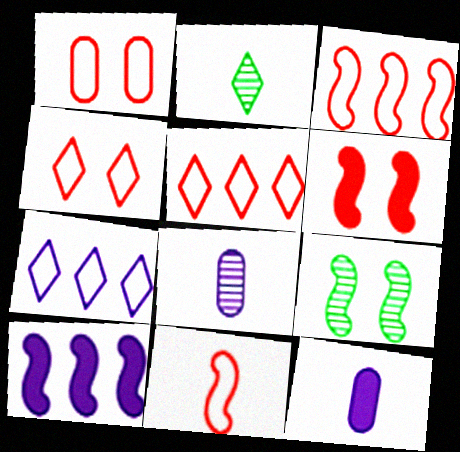[[1, 2, 10], 
[1, 5, 11], 
[2, 11, 12], 
[5, 9, 12], 
[9, 10, 11]]